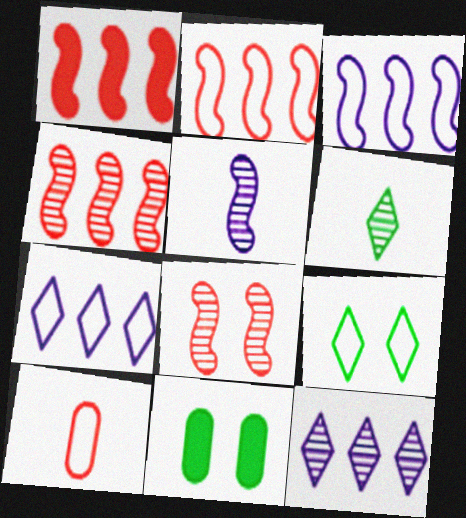[[1, 2, 4], 
[3, 9, 10]]